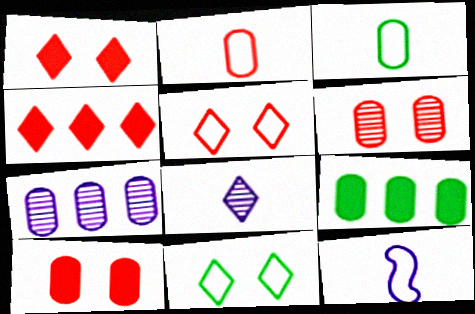[[3, 7, 10], 
[4, 8, 11]]